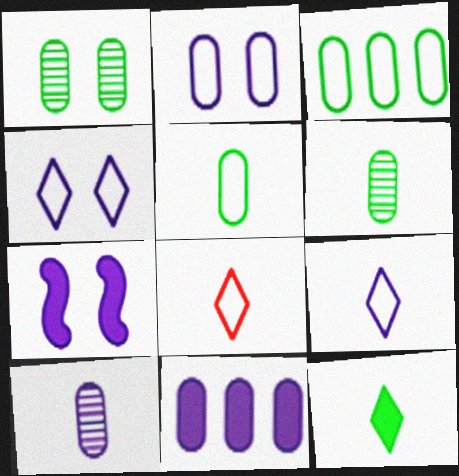[[2, 10, 11]]